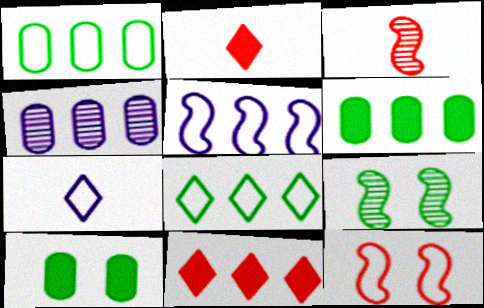[[1, 7, 12]]